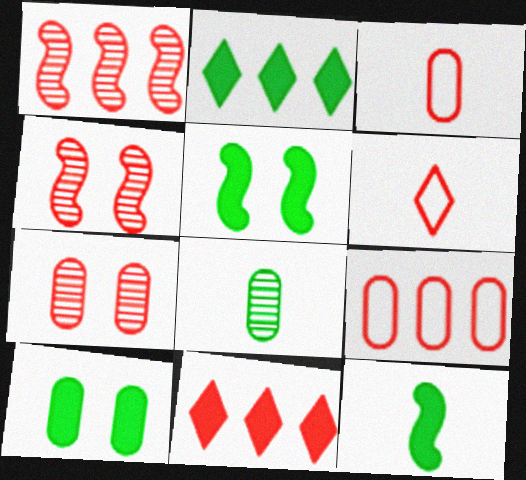[[1, 9, 11], 
[2, 10, 12], 
[3, 4, 11]]